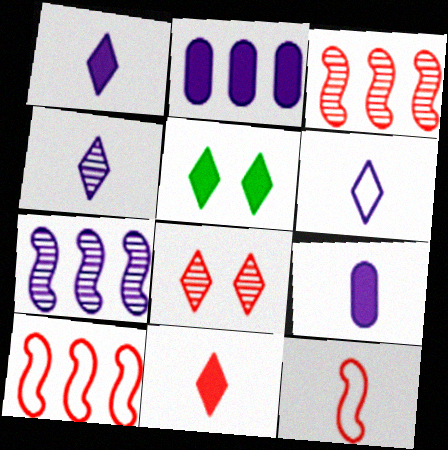[[1, 4, 6]]